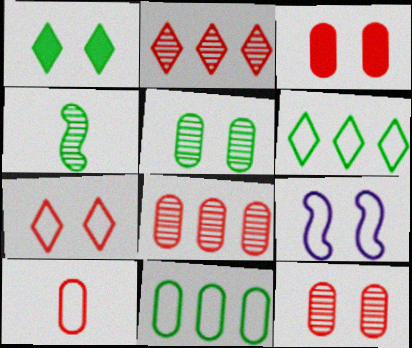[[1, 4, 11], 
[1, 9, 12], 
[3, 8, 10], 
[6, 9, 10]]